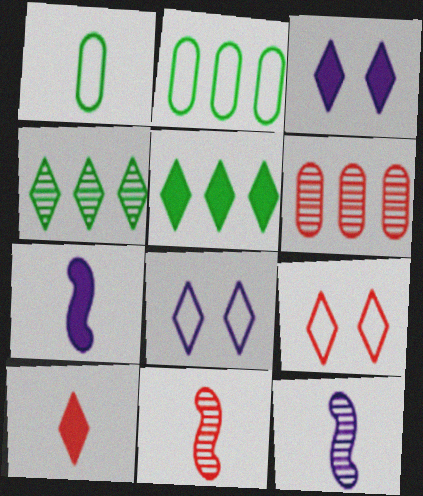[[1, 10, 12], 
[2, 3, 11], 
[3, 5, 10], 
[4, 8, 10]]